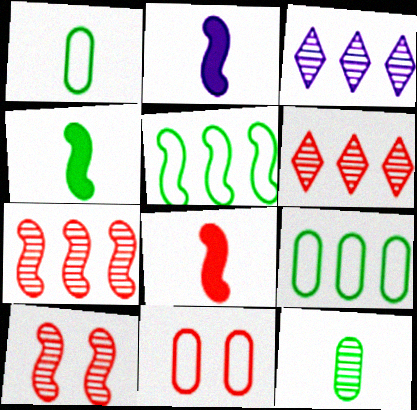[[2, 4, 8], 
[2, 5, 10], 
[3, 4, 11], 
[3, 10, 12], 
[6, 8, 11]]